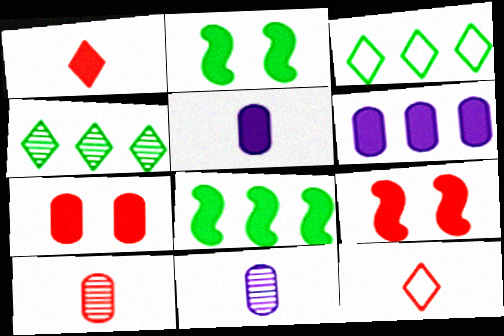[[1, 2, 6], 
[3, 9, 11]]